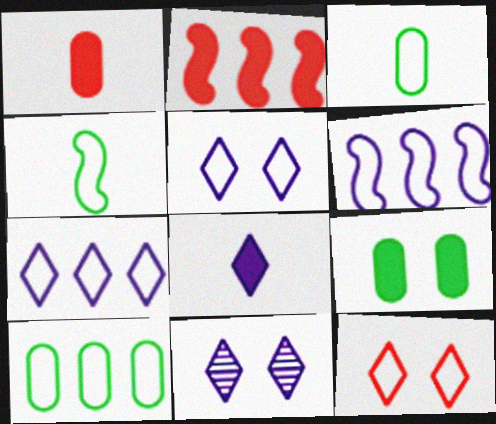[[2, 3, 11], 
[2, 8, 9], 
[3, 6, 12], 
[7, 8, 11]]